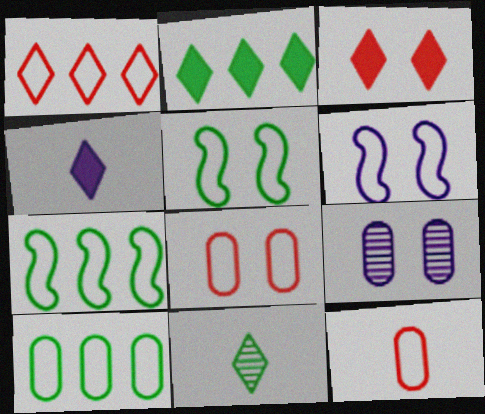[[2, 3, 4], 
[3, 5, 9]]